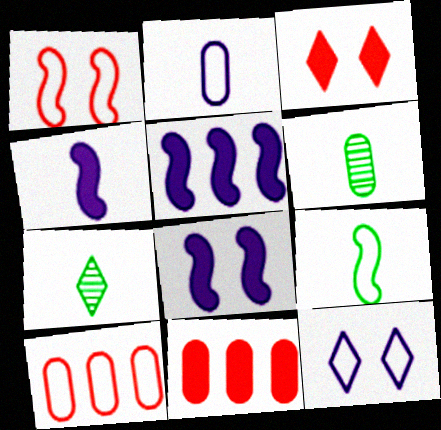[[4, 5, 8], 
[7, 8, 10], 
[9, 10, 12]]